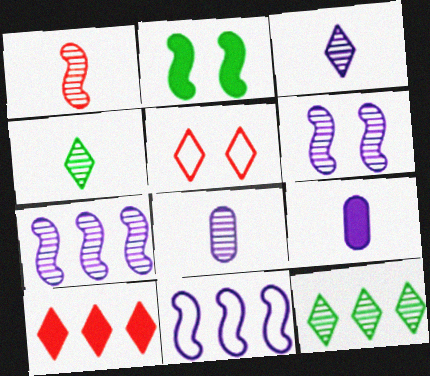[[1, 2, 11], 
[1, 4, 8], 
[2, 9, 10]]